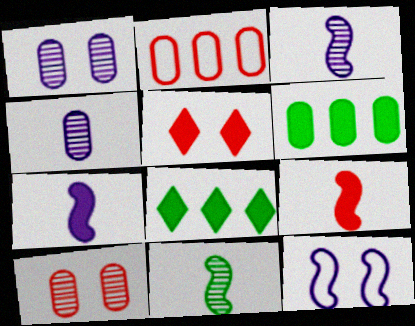[[5, 6, 7]]